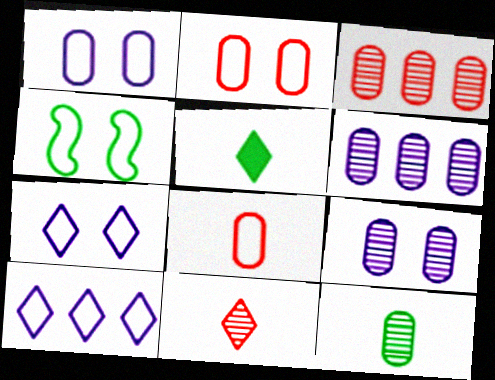[[2, 4, 7], 
[3, 9, 12], 
[4, 8, 10]]